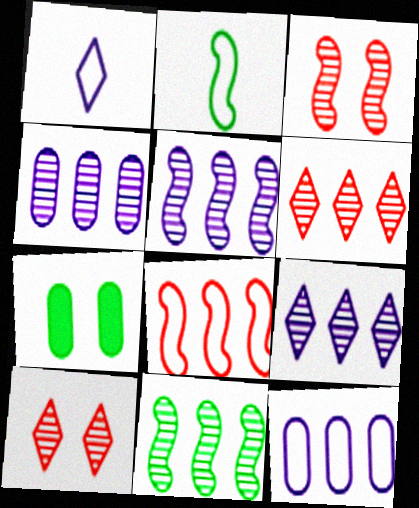[[4, 5, 9], 
[4, 6, 11]]